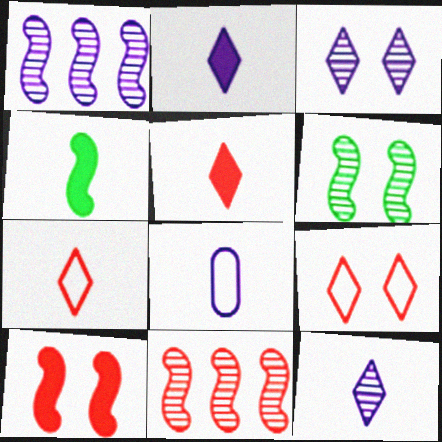[]